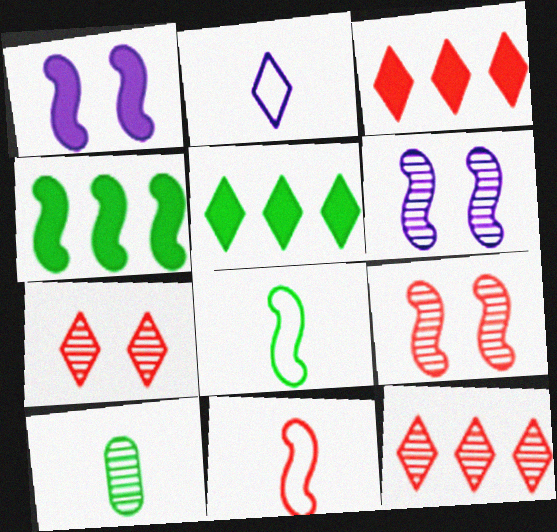[[2, 5, 7], 
[4, 6, 11], 
[6, 10, 12]]